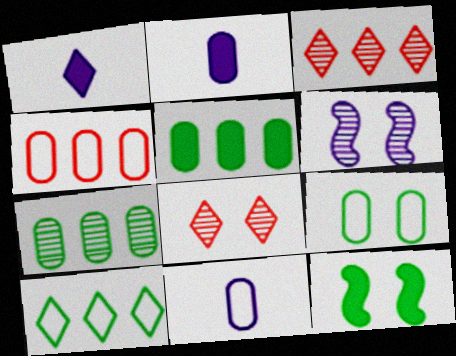[[1, 8, 10], 
[3, 11, 12], 
[4, 9, 11]]